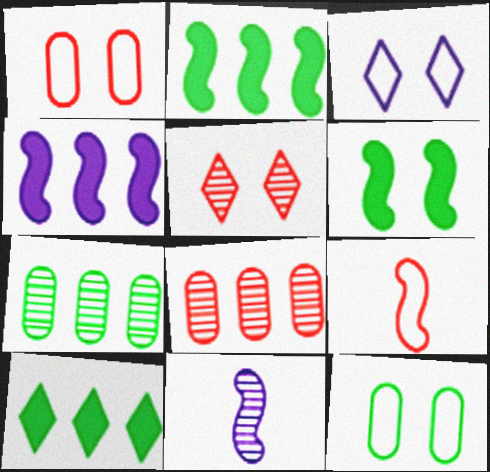[[1, 10, 11], 
[5, 7, 11]]